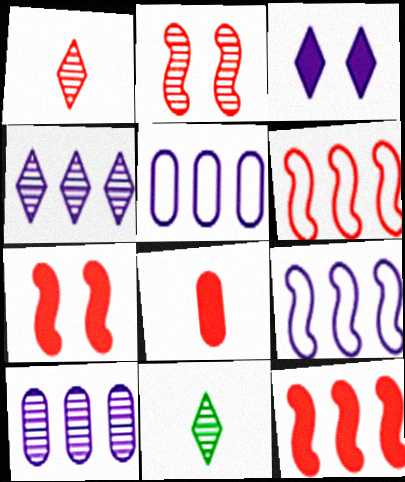[[2, 10, 11], 
[5, 7, 11]]